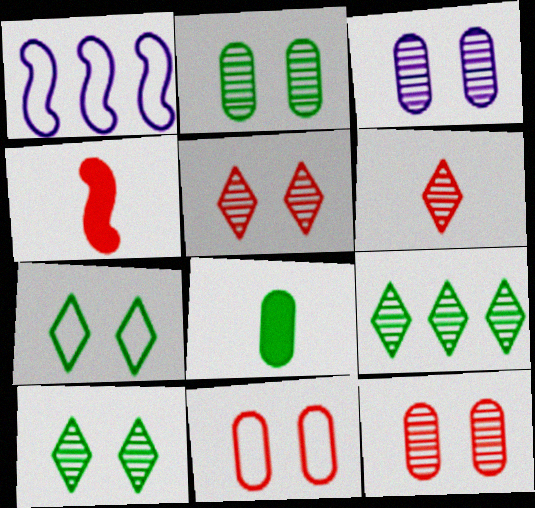[[1, 5, 8], 
[2, 3, 12]]